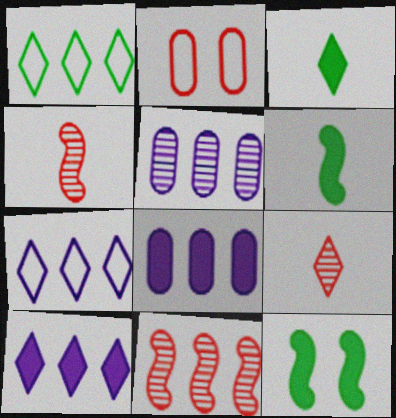[[1, 8, 11]]